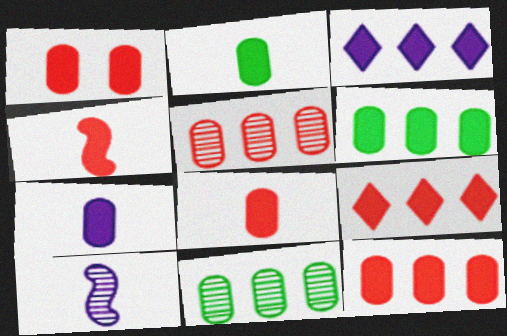[[1, 4, 9], 
[1, 6, 7], 
[1, 8, 12], 
[2, 7, 8]]